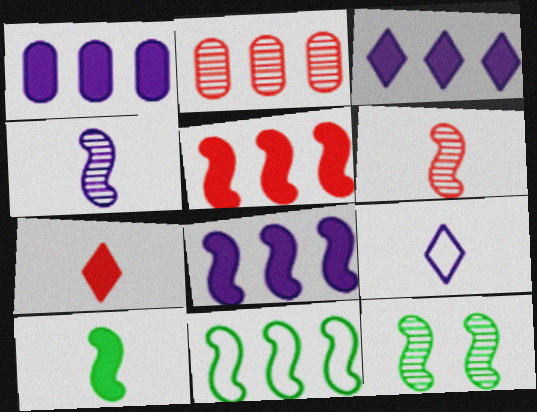[[1, 3, 8], 
[2, 3, 11], 
[10, 11, 12]]